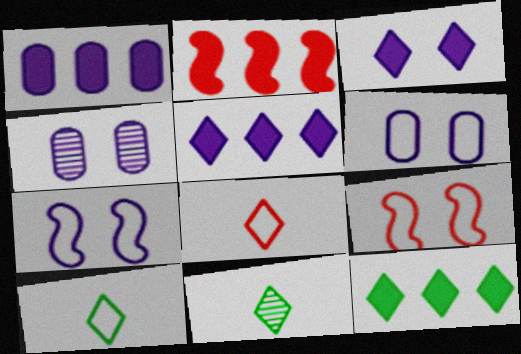[[1, 2, 12], 
[1, 9, 11], 
[2, 4, 10], 
[2, 6, 11], 
[3, 4, 7]]